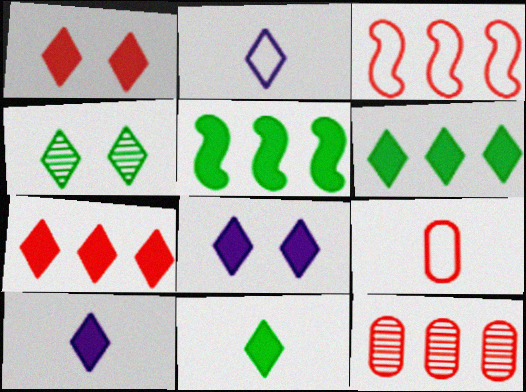[[1, 6, 10], 
[2, 4, 7], 
[3, 7, 12], 
[7, 8, 11]]